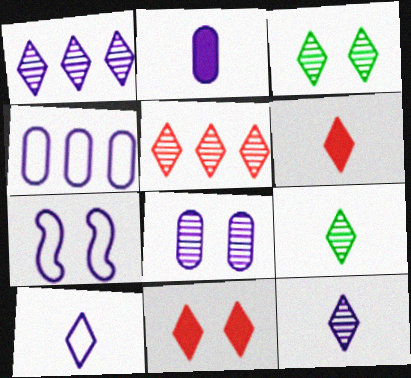[[1, 2, 7], 
[2, 4, 8], 
[3, 5, 12], 
[4, 7, 10], 
[6, 9, 10]]